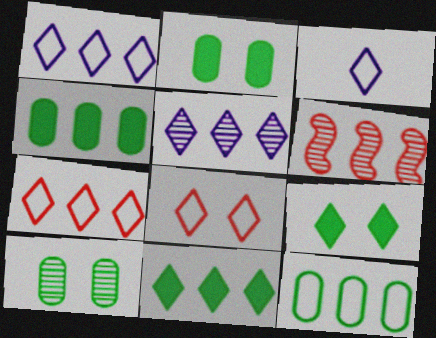[[1, 4, 6], 
[2, 3, 6], 
[5, 7, 11]]